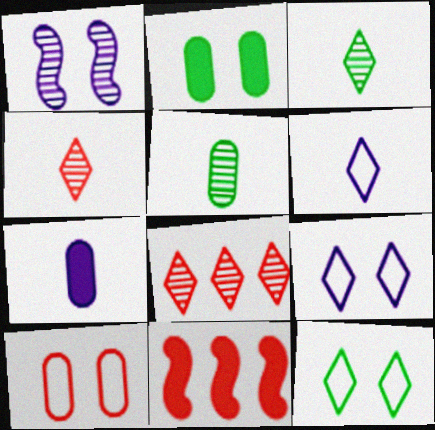[[1, 5, 8], 
[4, 10, 11], 
[5, 9, 11]]